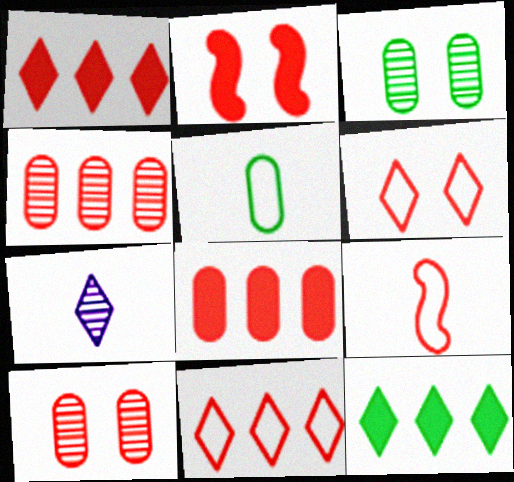[[1, 9, 10], 
[2, 6, 10], 
[6, 7, 12]]